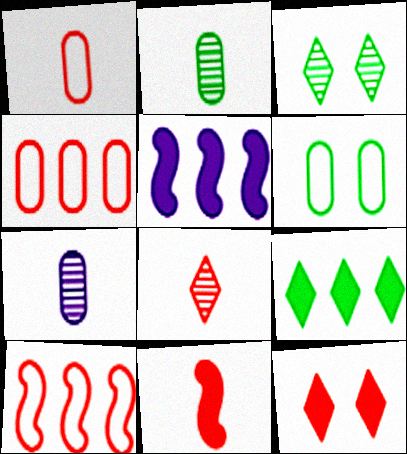[[1, 3, 5], 
[1, 8, 11], 
[5, 6, 8]]